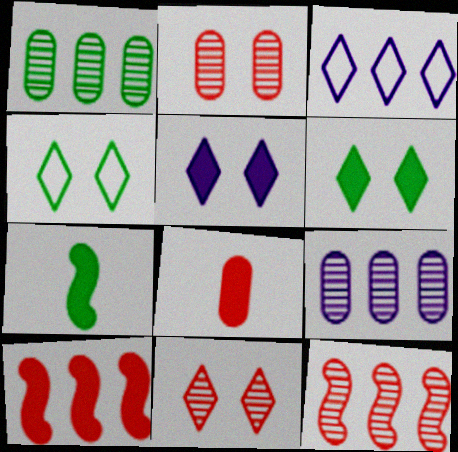[[1, 3, 10], 
[1, 4, 7], 
[2, 3, 7], 
[4, 5, 11]]